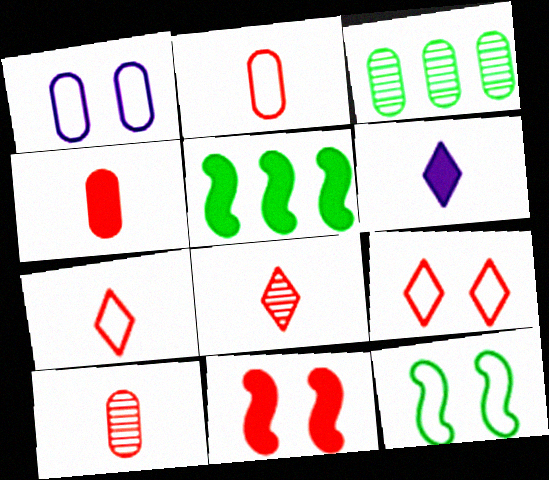[[1, 3, 4], 
[1, 5, 8], 
[1, 9, 12], 
[2, 4, 10]]